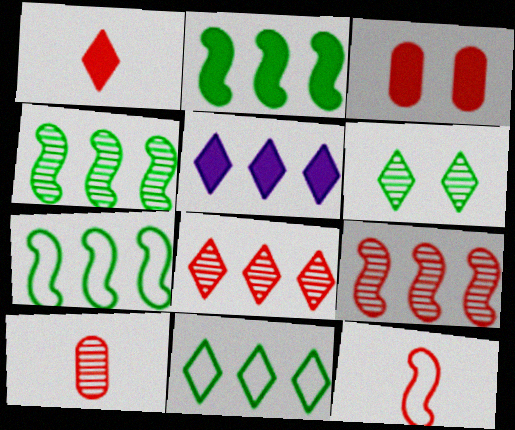[[1, 10, 12], 
[2, 4, 7], 
[3, 8, 12], 
[5, 8, 11]]